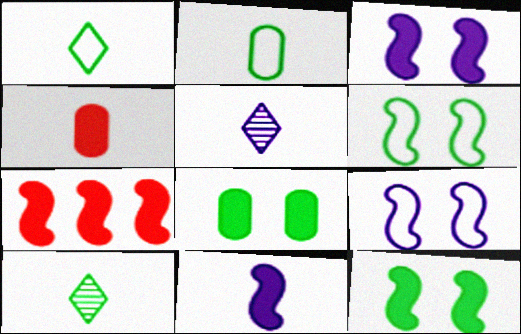[[7, 11, 12]]